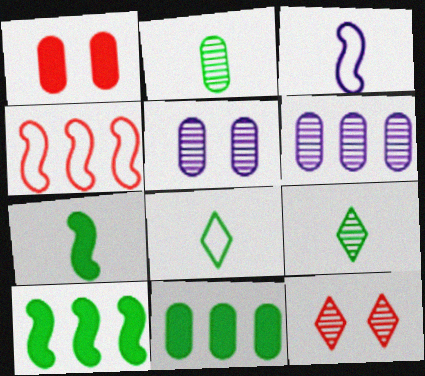[[2, 7, 8], 
[3, 11, 12]]